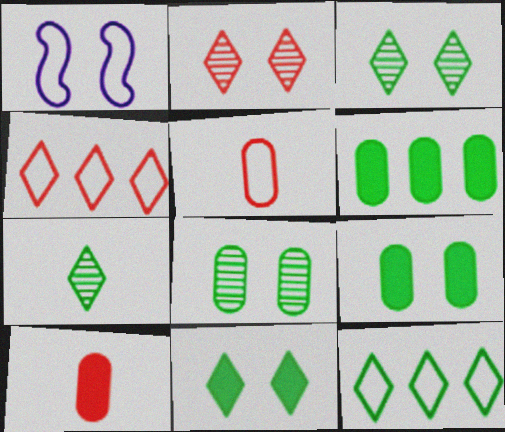[[1, 2, 9], 
[1, 5, 12], 
[7, 11, 12]]